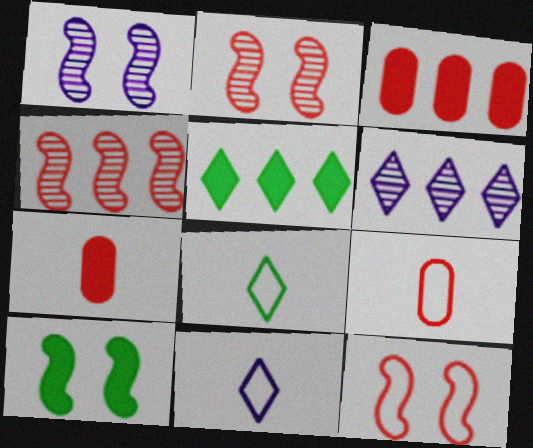[[1, 3, 8], 
[1, 5, 9], 
[1, 10, 12], 
[6, 9, 10]]